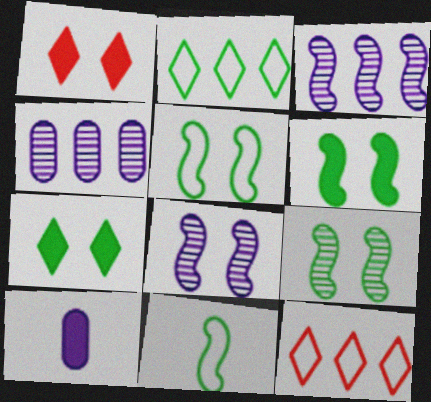[[1, 4, 11], 
[5, 6, 9], 
[9, 10, 12]]